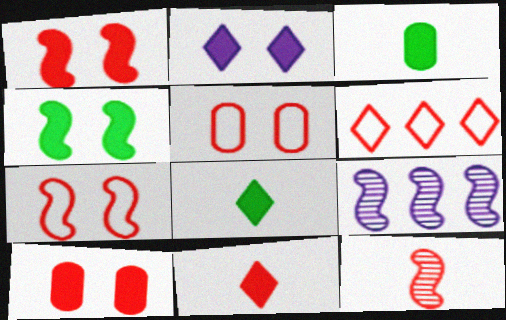[[2, 4, 10], 
[5, 8, 9], 
[6, 10, 12]]